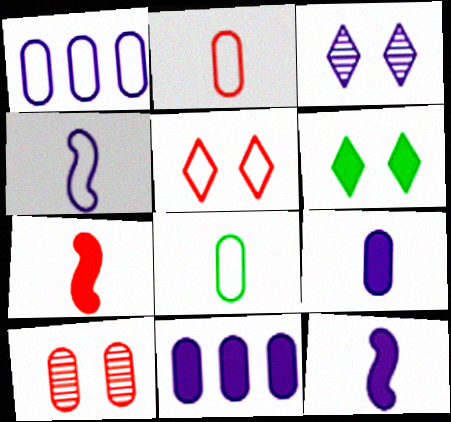[[1, 3, 12], 
[3, 4, 11], 
[3, 5, 6], 
[6, 7, 11], 
[8, 10, 11]]